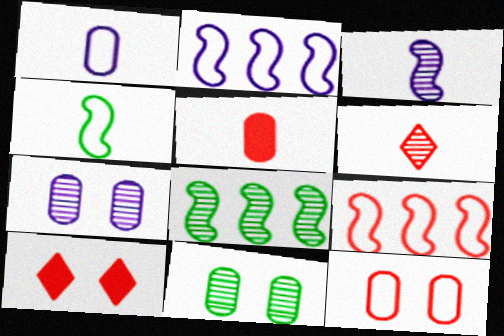[[1, 8, 10], 
[6, 7, 8]]